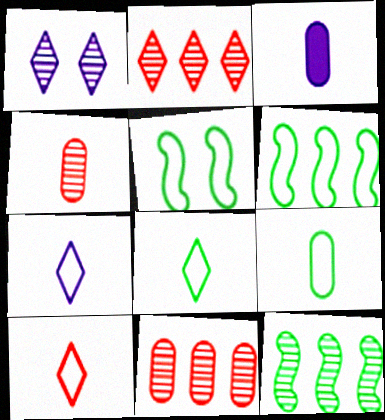[[1, 4, 12], 
[2, 3, 5], 
[3, 4, 9], 
[7, 8, 10]]